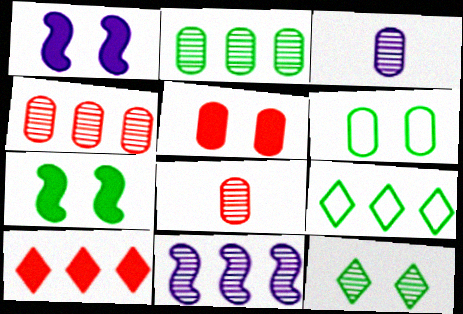[[1, 8, 9], 
[6, 7, 12], 
[8, 11, 12]]